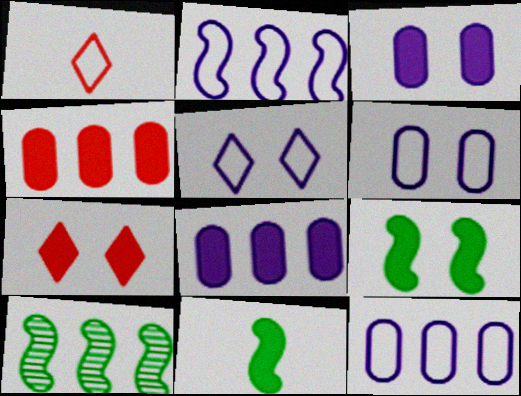[[1, 3, 10], 
[3, 7, 9], 
[7, 8, 11]]